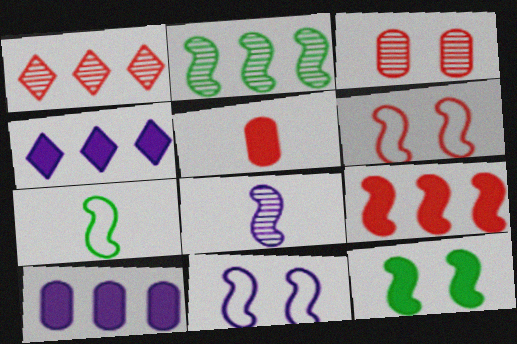[[1, 5, 6], 
[2, 7, 12], 
[3, 4, 7], 
[4, 5, 12]]